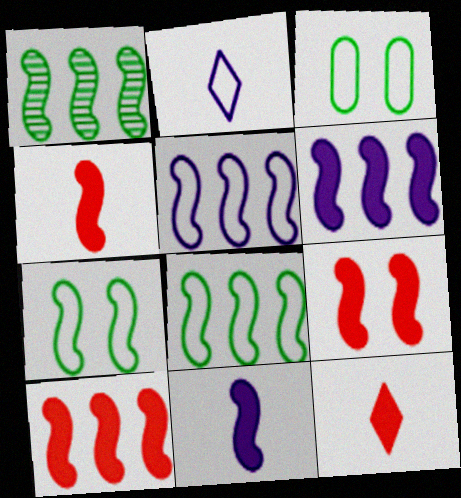[[1, 5, 10], 
[4, 9, 10]]